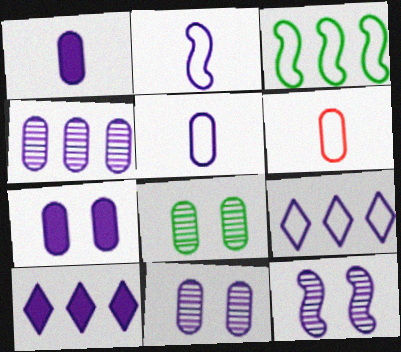[[1, 9, 12], 
[2, 10, 11], 
[4, 5, 7], 
[5, 10, 12]]